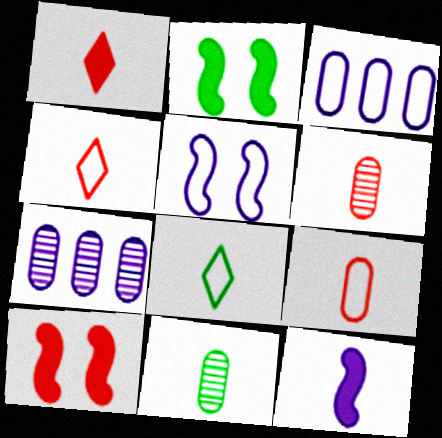[[2, 4, 7], 
[4, 11, 12], 
[6, 8, 12], 
[7, 8, 10]]